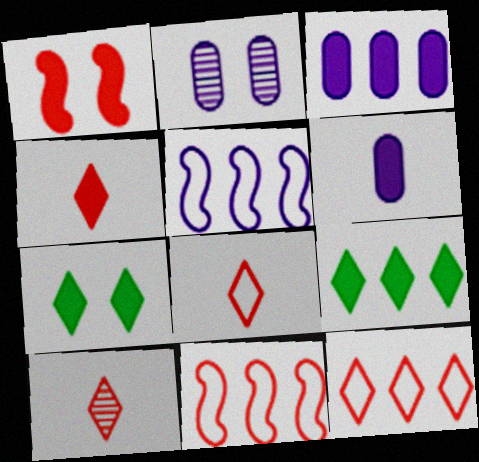[[1, 6, 9], 
[4, 8, 10]]